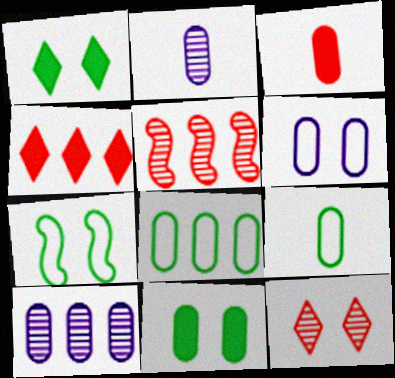[[2, 3, 9], 
[2, 4, 7]]